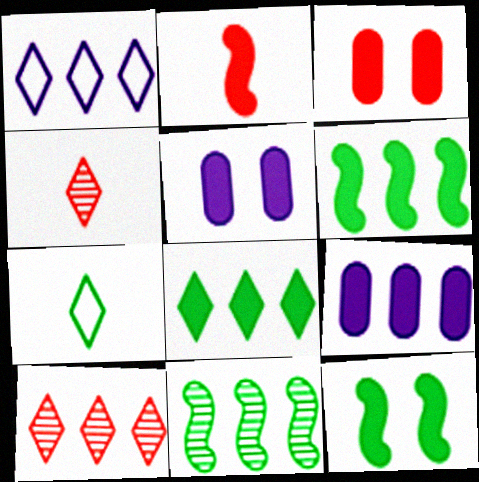[[1, 8, 10], 
[2, 5, 8]]